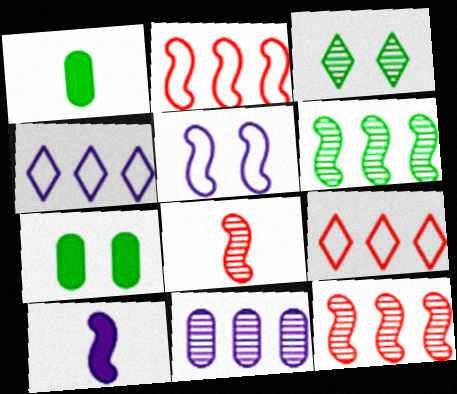[[3, 8, 11], 
[4, 7, 8]]